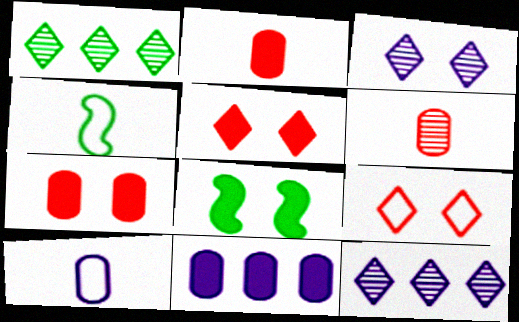[[4, 7, 12]]